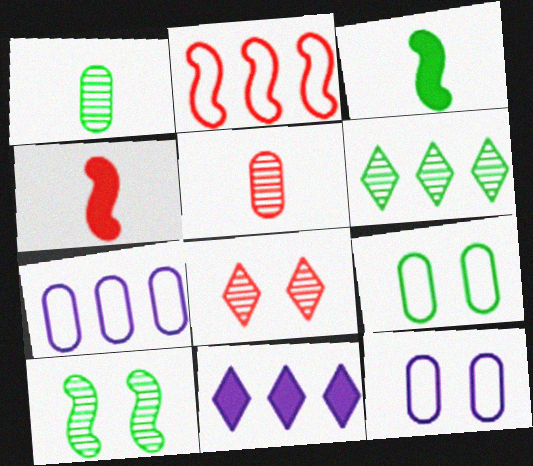[[1, 6, 10], 
[3, 6, 9], 
[3, 7, 8], 
[4, 6, 12]]